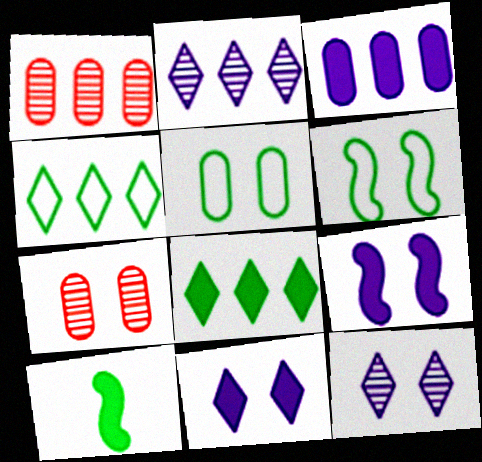[[6, 7, 11]]